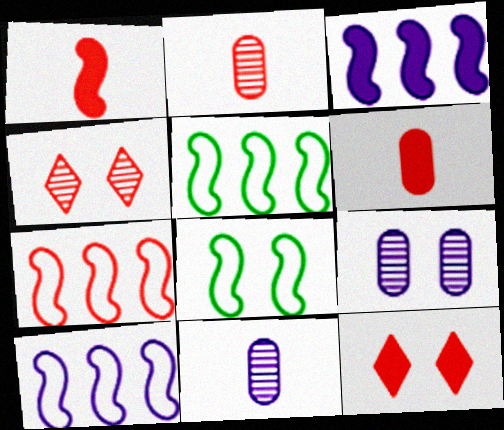[[2, 7, 12], 
[4, 6, 7], 
[5, 7, 10], 
[5, 11, 12], 
[8, 9, 12]]